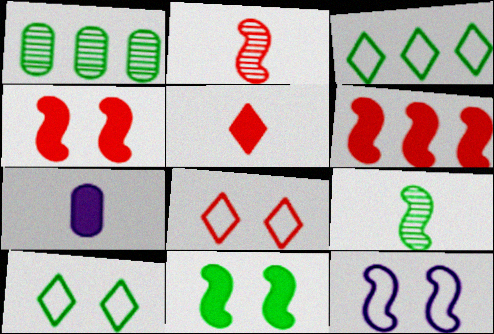[[1, 5, 12], 
[6, 9, 12]]